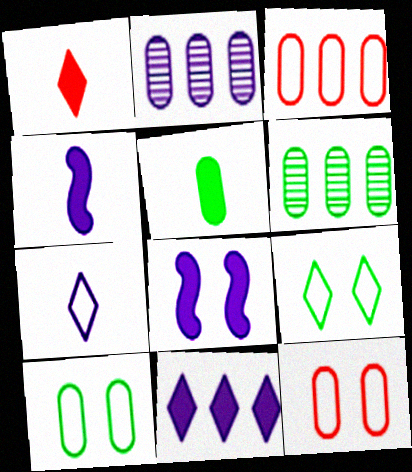[[1, 4, 5], 
[2, 5, 12], 
[2, 7, 8], 
[5, 6, 10]]